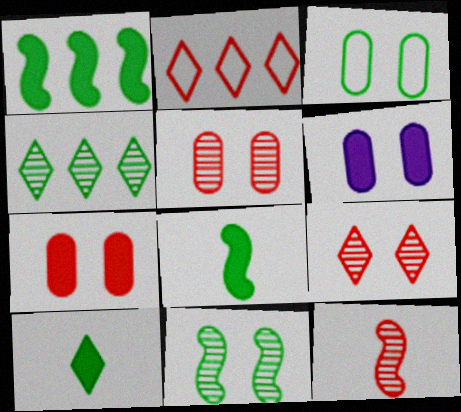[[2, 7, 12], 
[3, 4, 8], 
[3, 5, 6]]